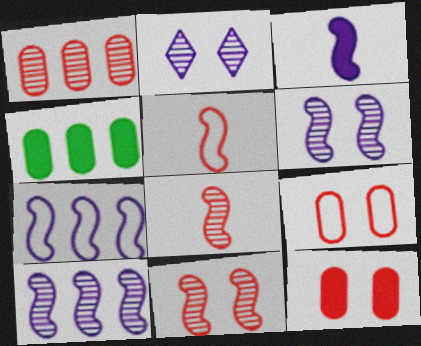[[2, 4, 5], 
[3, 6, 7]]